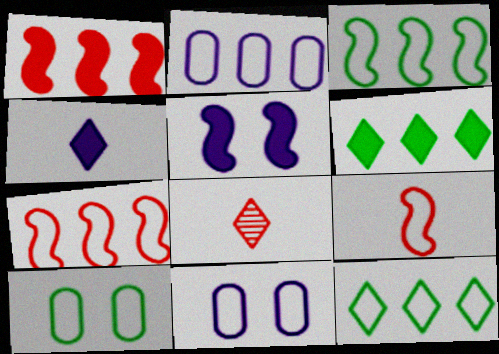[[2, 7, 12], 
[9, 11, 12]]